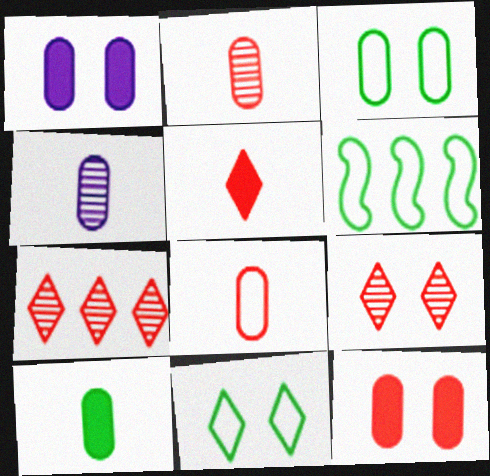[[4, 8, 10]]